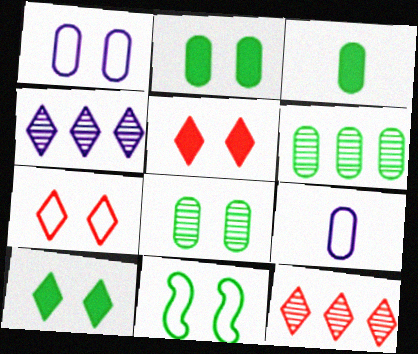[[1, 7, 11], 
[8, 10, 11]]